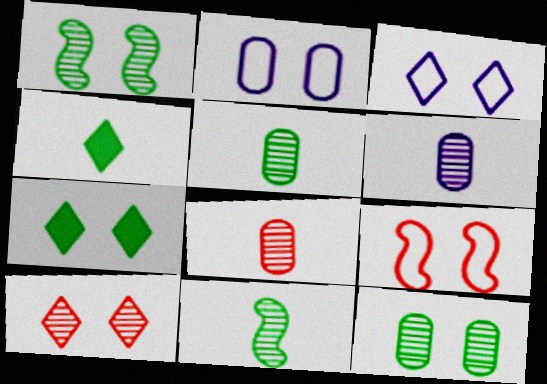[[3, 7, 10], 
[5, 6, 8]]